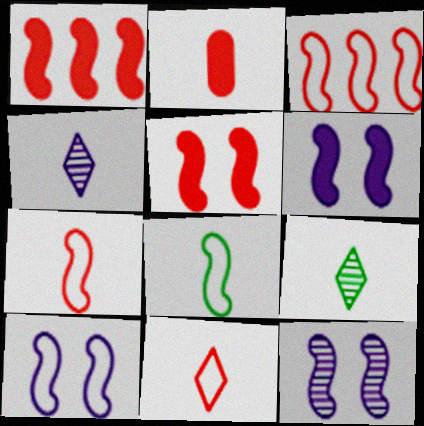[[1, 8, 12], 
[2, 4, 8], 
[3, 8, 10], 
[6, 10, 12]]